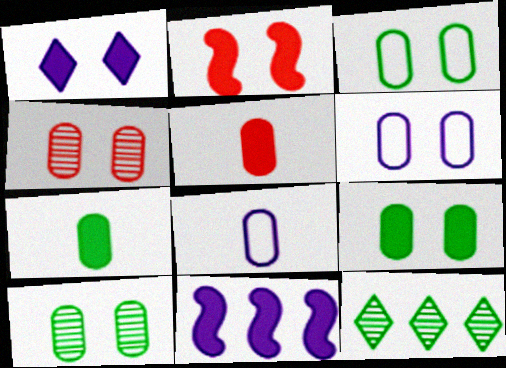[[1, 2, 9], 
[2, 8, 12], 
[3, 9, 10], 
[4, 6, 9]]